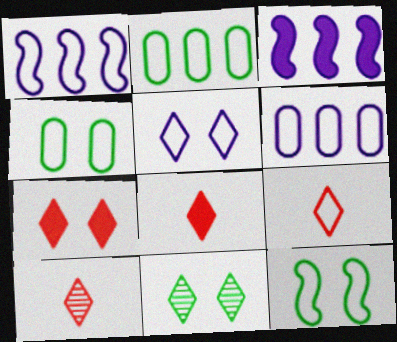[[1, 4, 9], 
[3, 4, 10], 
[5, 7, 11], 
[6, 9, 12], 
[8, 9, 10]]